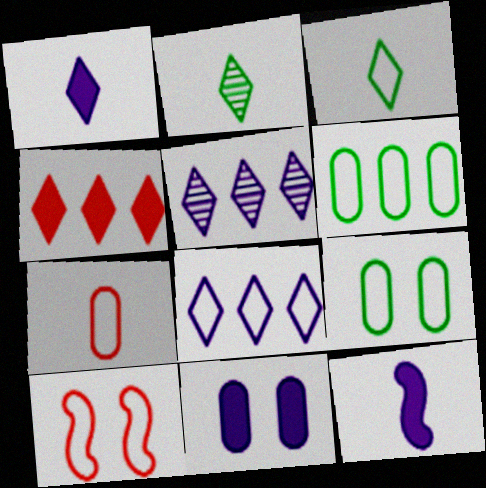[[2, 7, 12]]